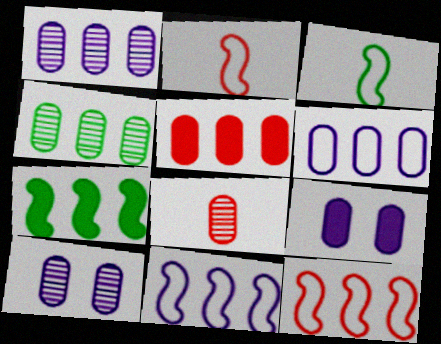[[4, 5, 6], 
[4, 8, 10]]